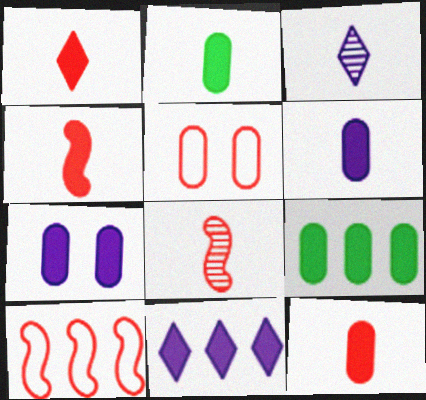[[1, 4, 12], 
[2, 6, 12], 
[7, 9, 12]]